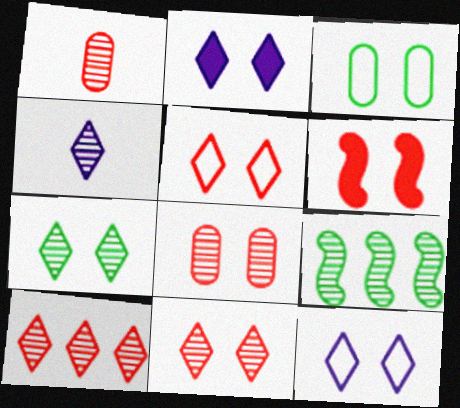[[2, 5, 7], 
[4, 7, 10], 
[4, 8, 9], 
[5, 6, 8]]